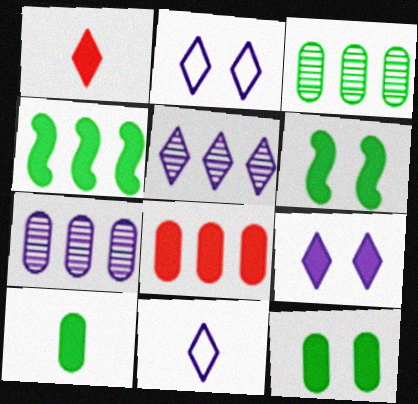[[5, 9, 11]]